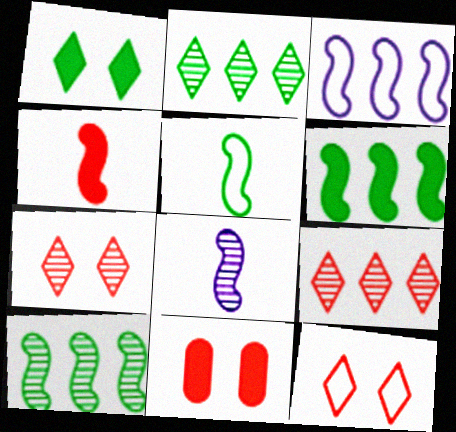[[4, 5, 8]]